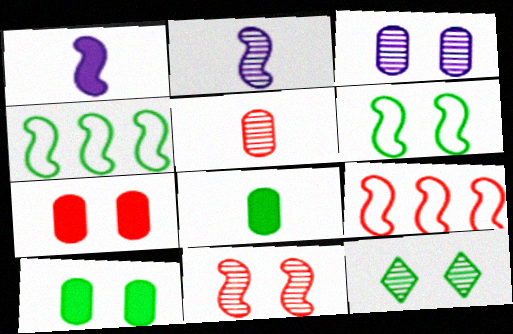[[1, 4, 11], 
[3, 11, 12], 
[4, 8, 12], 
[6, 10, 12]]